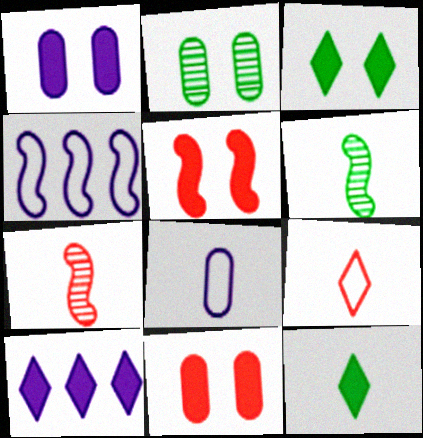[[1, 3, 5], 
[4, 5, 6], 
[7, 8, 12]]